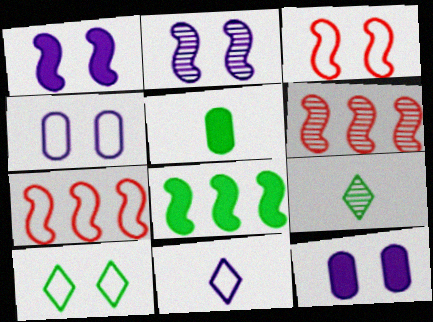[[3, 4, 10], 
[7, 9, 12]]